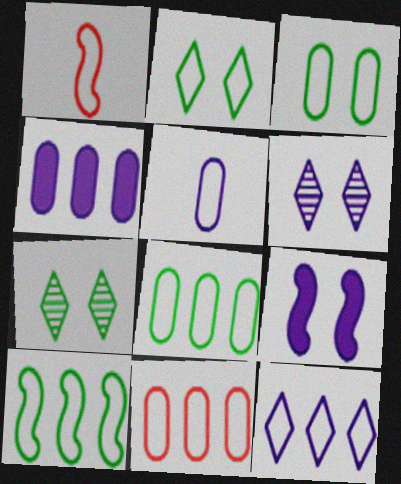[[1, 3, 12], 
[1, 4, 7], 
[3, 5, 11], 
[10, 11, 12]]